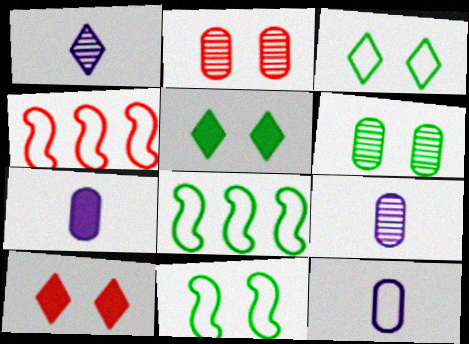[[3, 4, 12], 
[4, 5, 9], 
[5, 6, 11], 
[7, 9, 12], 
[8, 9, 10]]